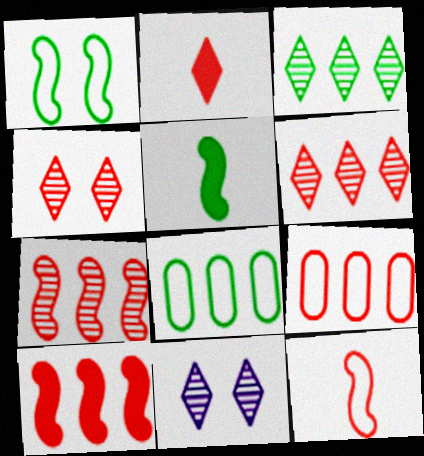[[5, 9, 11], 
[6, 9, 10]]